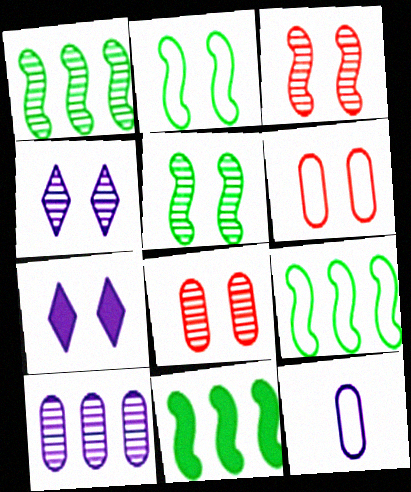[[1, 9, 11], 
[2, 7, 8], 
[4, 5, 8], 
[5, 6, 7]]